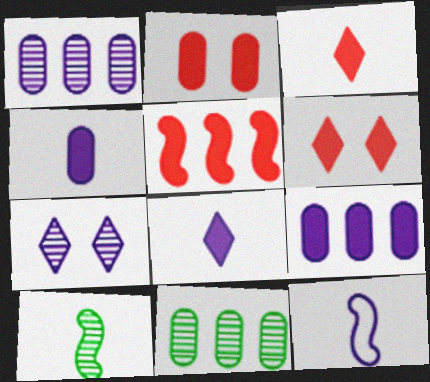[[2, 3, 5], 
[6, 11, 12], 
[7, 9, 12]]